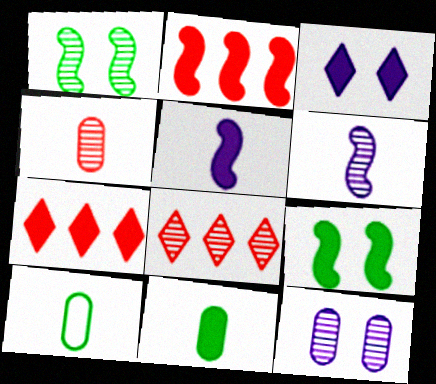[[2, 3, 11], 
[2, 5, 9]]